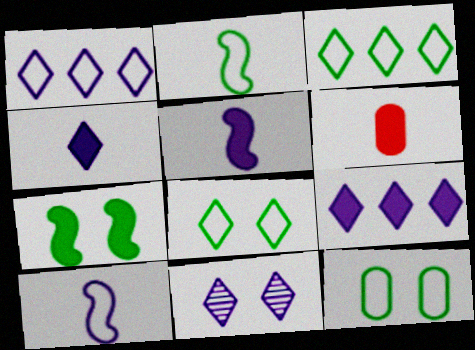[[1, 4, 11], 
[2, 3, 12], 
[6, 7, 9]]